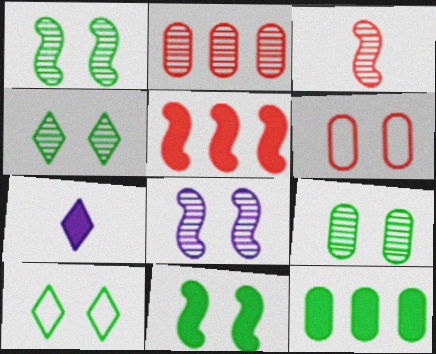[[1, 4, 9], 
[9, 10, 11]]